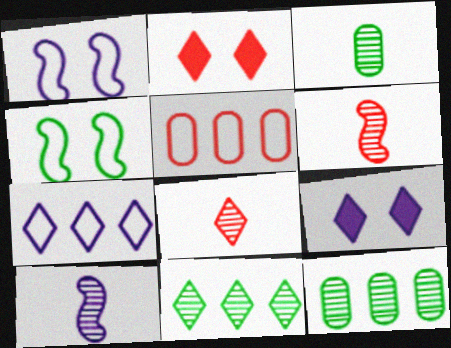[[2, 5, 6], 
[3, 8, 10]]